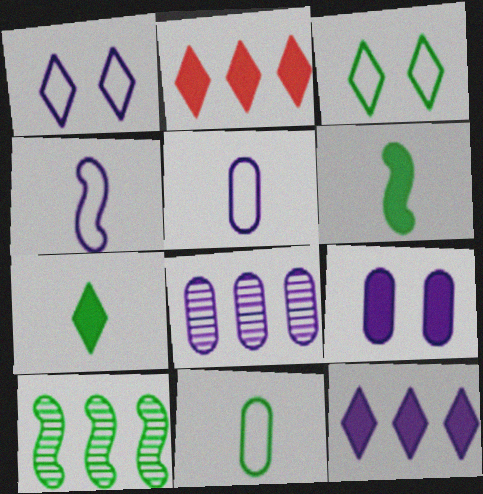[[2, 6, 9], 
[5, 8, 9]]